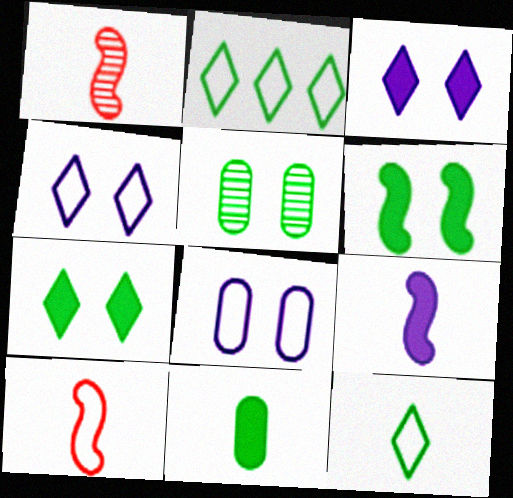[[2, 8, 10]]